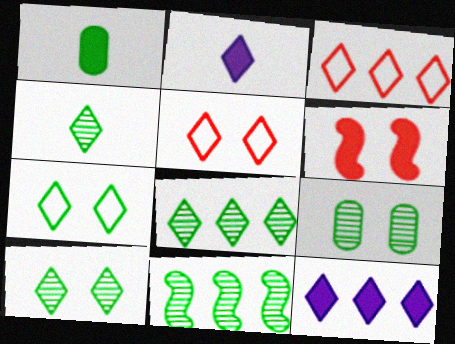[[1, 6, 12], 
[1, 7, 11], 
[2, 3, 10], 
[2, 5, 8], 
[3, 8, 12], 
[4, 5, 12], 
[4, 8, 10], 
[4, 9, 11]]